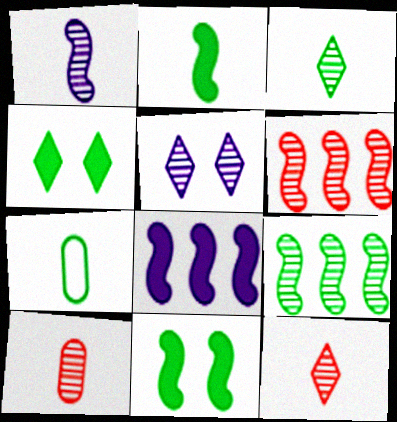[[1, 3, 10], 
[2, 3, 7], 
[4, 7, 9], 
[5, 9, 10]]